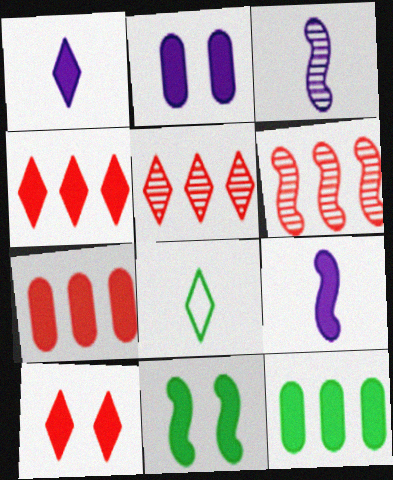[[1, 7, 11], 
[2, 6, 8], 
[2, 10, 11], 
[9, 10, 12]]